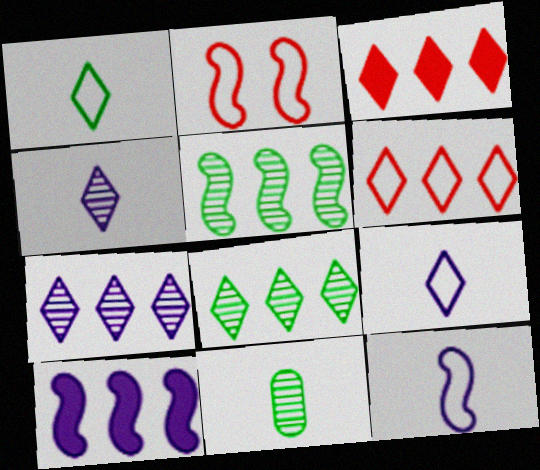[]